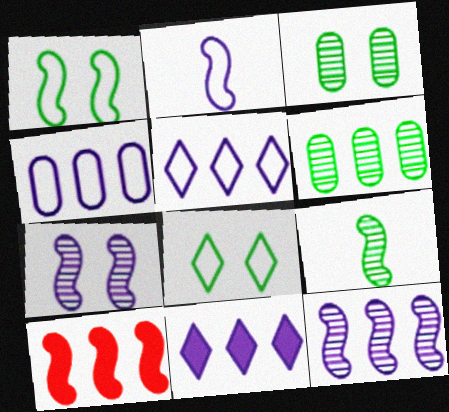[[4, 11, 12], 
[5, 6, 10]]